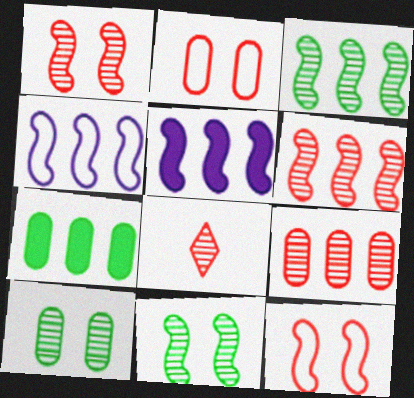[[1, 8, 9]]